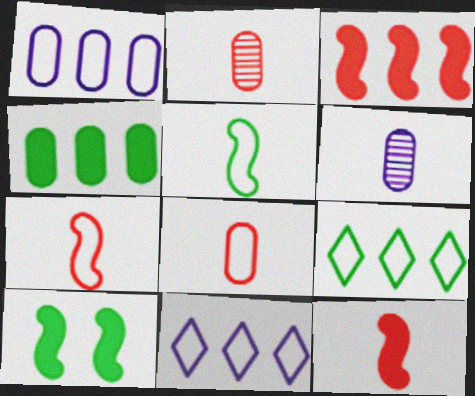[[2, 10, 11]]